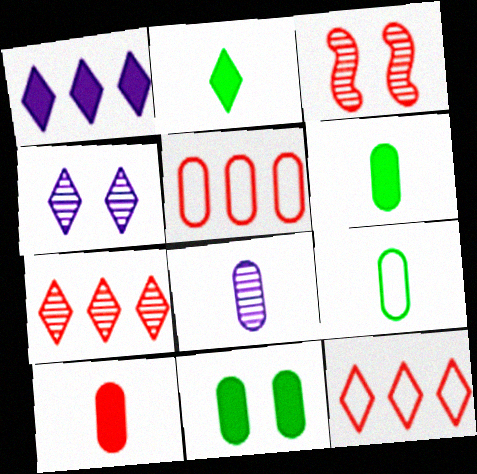[[1, 3, 9], 
[2, 4, 12], 
[3, 10, 12], 
[5, 8, 11], 
[8, 9, 10]]